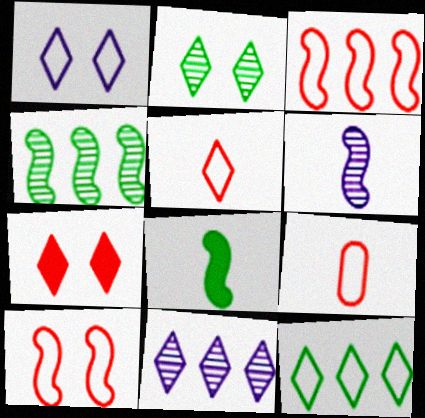[[1, 2, 7], 
[1, 5, 12]]